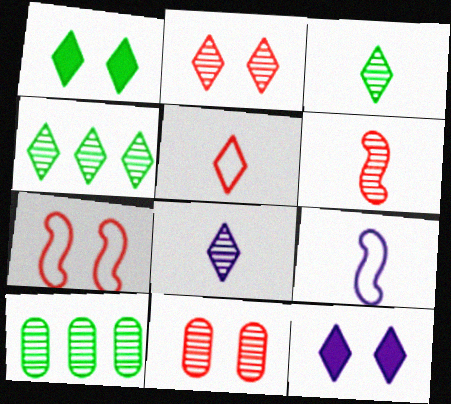[[2, 4, 8], 
[4, 5, 12]]